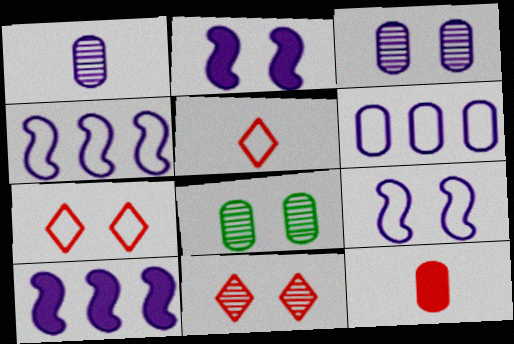[[2, 7, 8], 
[5, 8, 10], 
[6, 8, 12]]